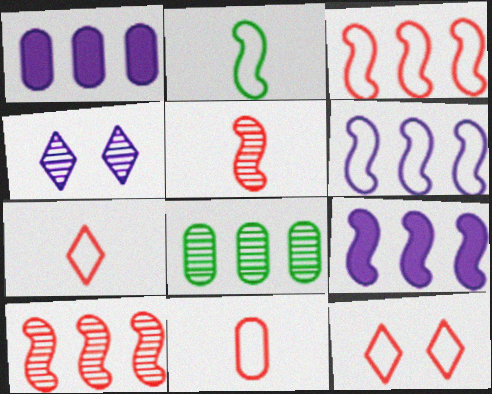[[3, 11, 12], 
[4, 5, 8]]